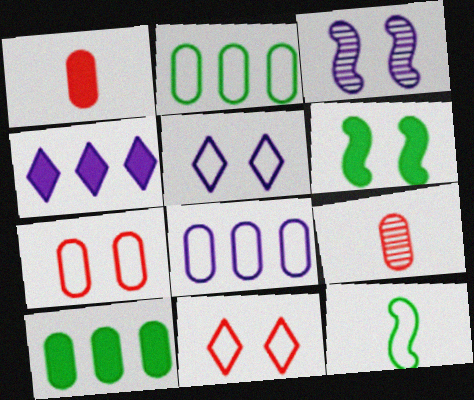[[1, 4, 6], 
[8, 11, 12]]